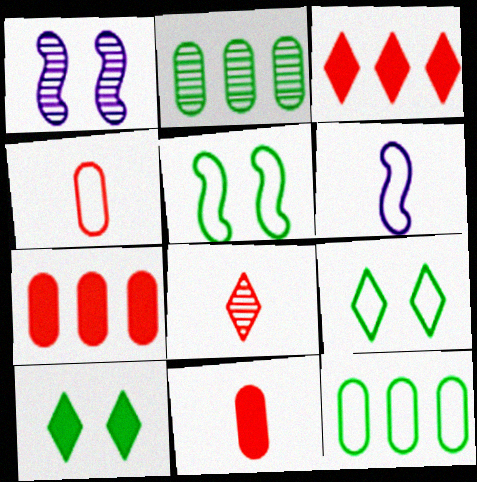[[1, 2, 8]]